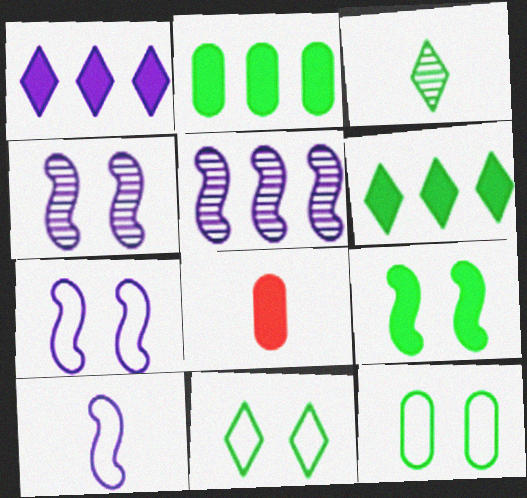[[1, 8, 9], 
[3, 6, 11], 
[3, 8, 10], 
[5, 8, 11]]